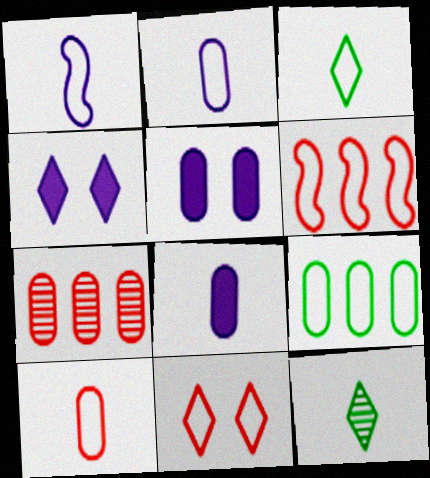[[1, 3, 10], 
[1, 9, 11], 
[5, 6, 12], 
[6, 10, 11]]